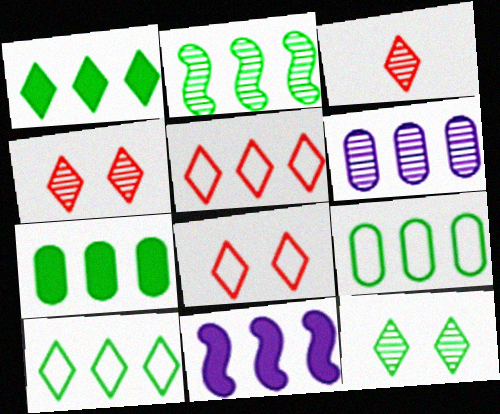[[1, 2, 9], 
[2, 7, 10]]